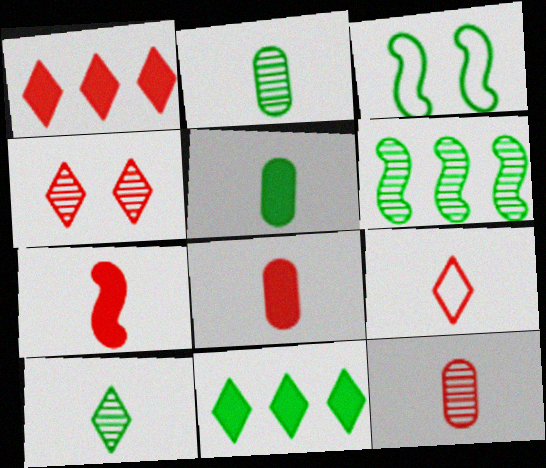[[1, 4, 9], 
[2, 3, 11], 
[7, 9, 12]]